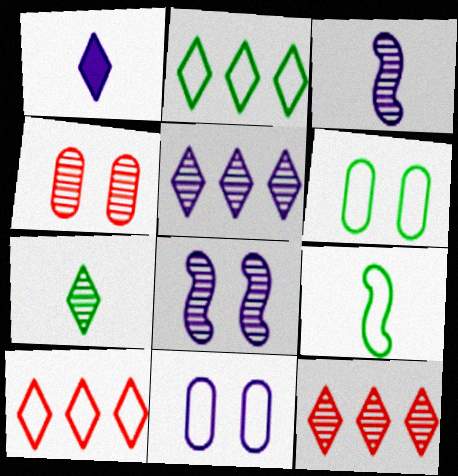[[2, 6, 9], 
[9, 10, 11]]